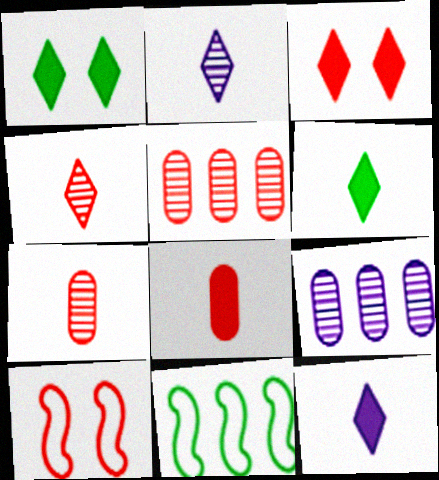[[6, 9, 10]]